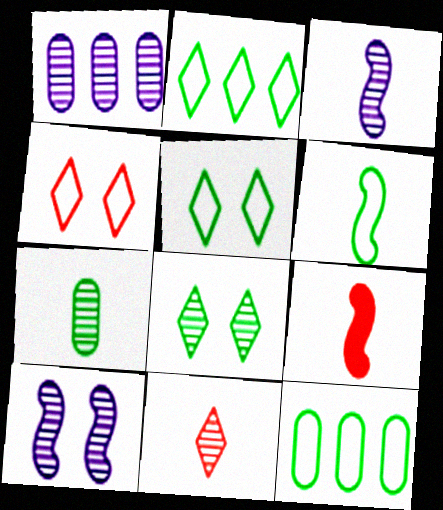[[1, 5, 9], 
[3, 6, 9], 
[3, 7, 11], 
[5, 6, 12]]